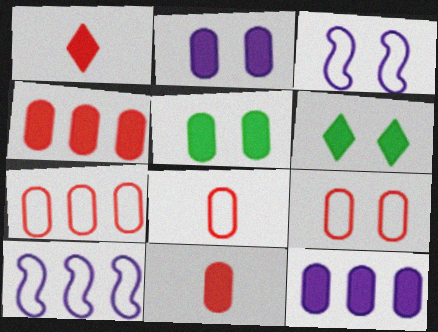[[5, 11, 12], 
[7, 8, 9]]